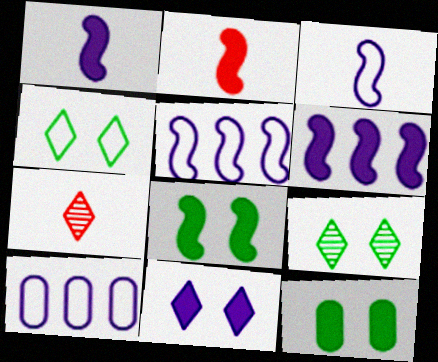[[2, 6, 8], 
[2, 9, 10], 
[5, 7, 12], 
[7, 8, 10]]